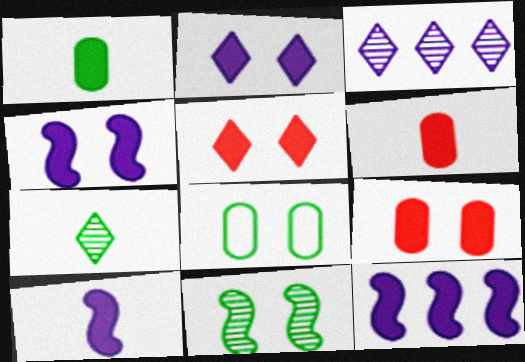[[1, 5, 12], 
[4, 10, 12]]